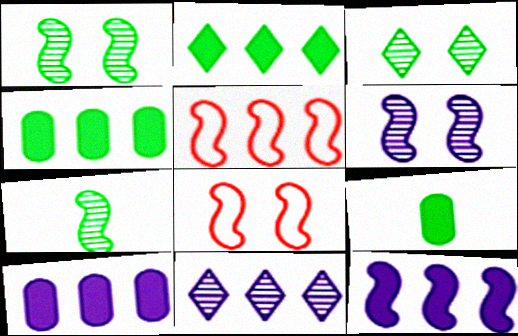[[4, 5, 11], 
[7, 8, 12], 
[8, 9, 11]]